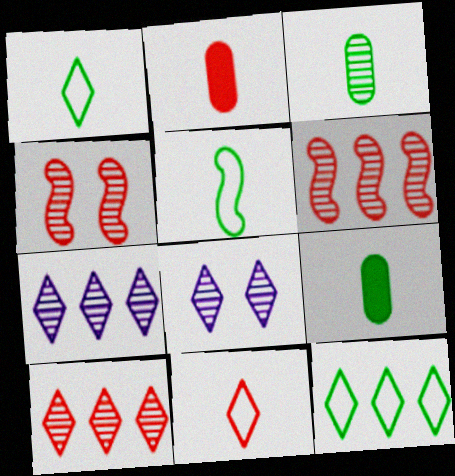[[3, 4, 7], 
[3, 6, 8]]